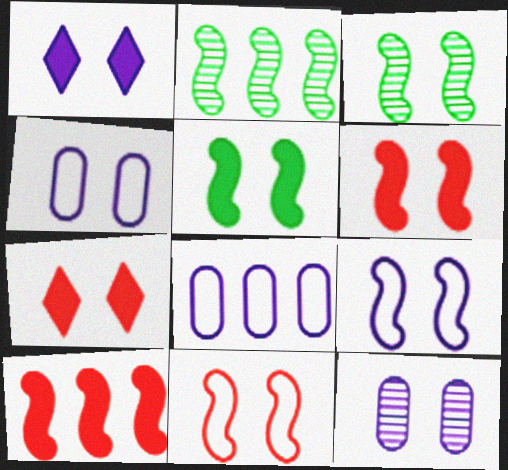[[1, 9, 12], 
[3, 4, 7], 
[3, 6, 9]]